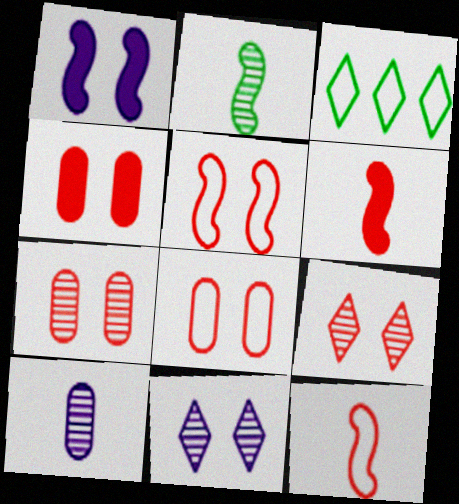[[4, 5, 9], 
[4, 7, 8]]